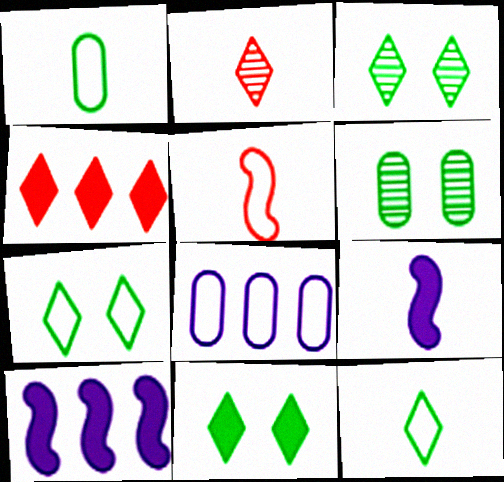[[1, 2, 9], 
[3, 7, 11], 
[5, 7, 8]]